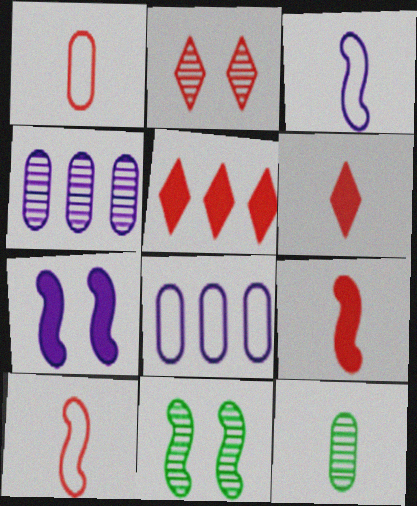[[3, 6, 12], 
[6, 8, 11]]